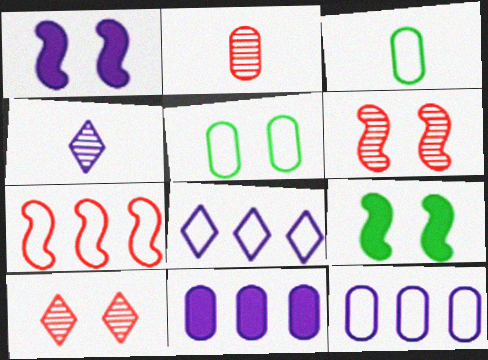[[1, 4, 12], 
[1, 5, 10], 
[2, 5, 11], 
[2, 8, 9]]